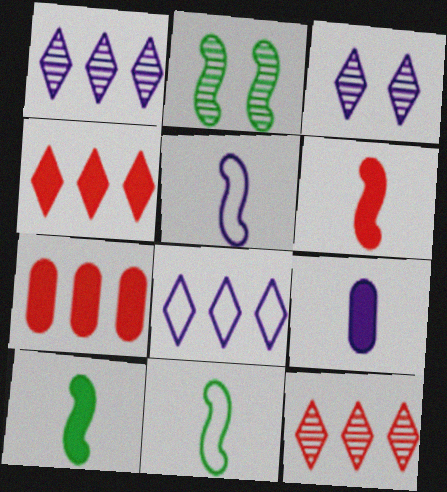[[3, 7, 11]]